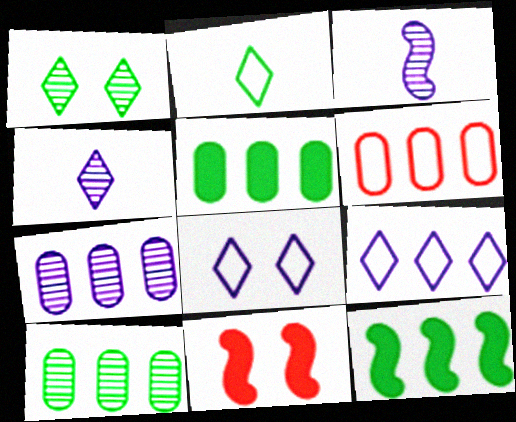[[2, 7, 11], 
[5, 6, 7]]